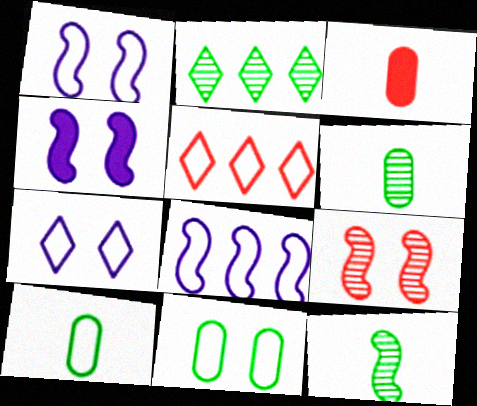[[1, 2, 3], 
[1, 5, 10], 
[3, 5, 9], 
[4, 5, 6]]